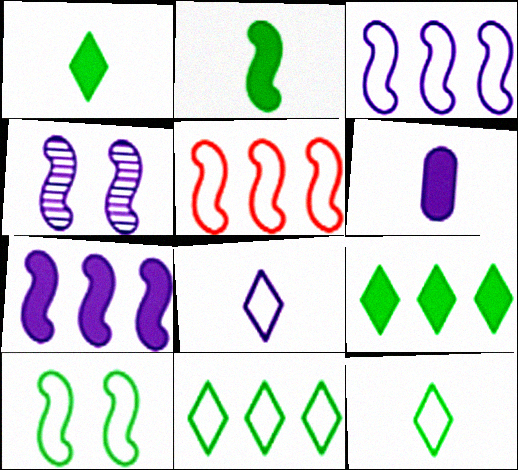[[2, 4, 5]]